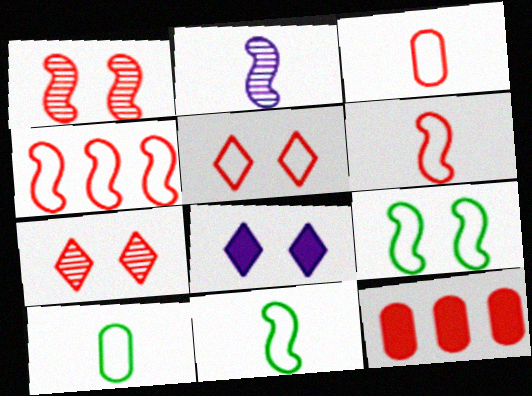[[3, 4, 5], 
[6, 7, 12]]